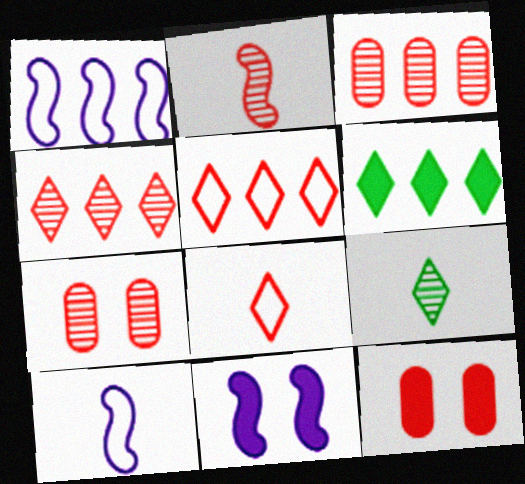[[1, 3, 6], 
[1, 9, 12], 
[2, 4, 7], 
[2, 5, 12], 
[6, 7, 10]]